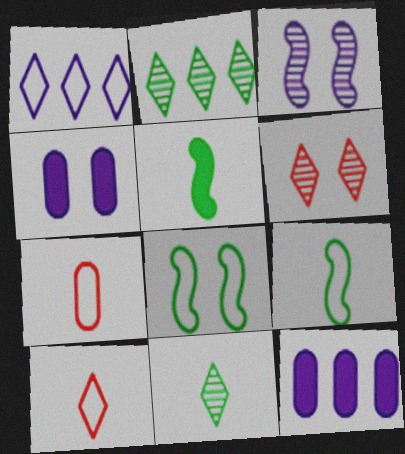[[1, 7, 8], 
[4, 6, 8], 
[6, 9, 12]]